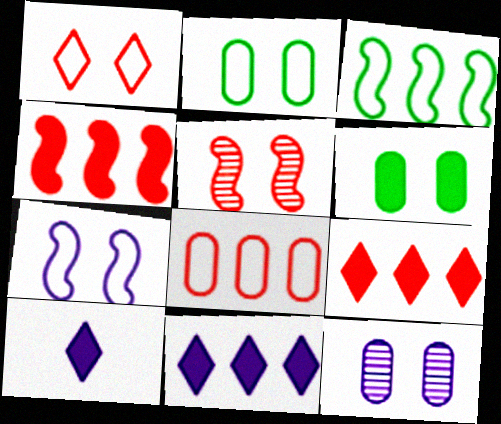[[1, 2, 7], 
[4, 6, 10]]